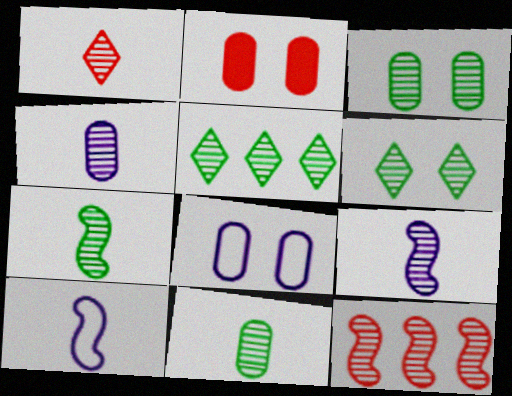[[1, 4, 7], 
[1, 9, 11], 
[2, 3, 8], 
[2, 5, 10], 
[3, 5, 7], 
[4, 6, 12]]